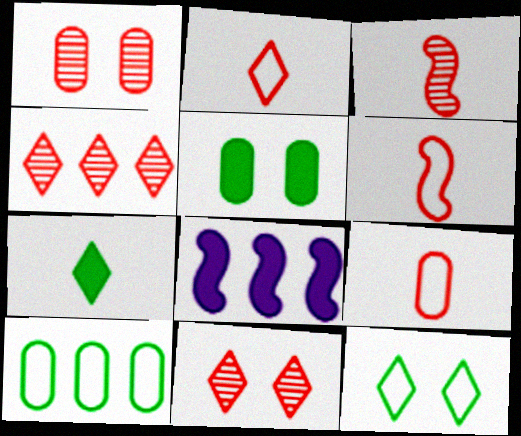[[1, 3, 4], 
[2, 6, 9], 
[4, 8, 10]]